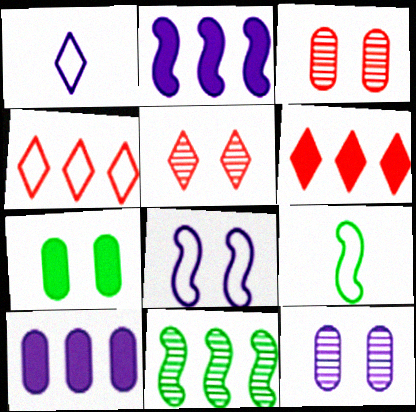[[1, 2, 12], 
[4, 10, 11], 
[5, 7, 8], 
[5, 9, 10], 
[6, 9, 12]]